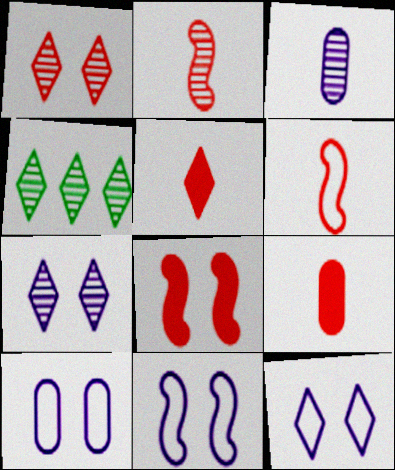[[4, 5, 12], 
[4, 9, 11], 
[10, 11, 12]]